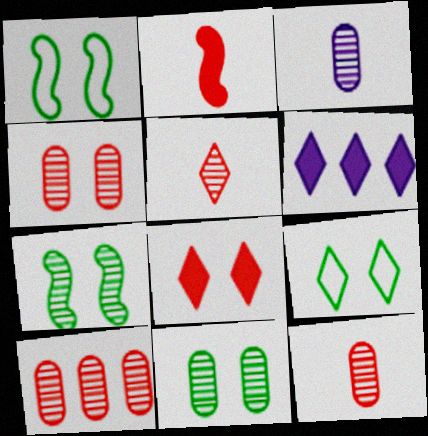[[1, 6, 12], 
[3, 10, 11], 
[4, 10, 12], 
[5, 6, 9]]